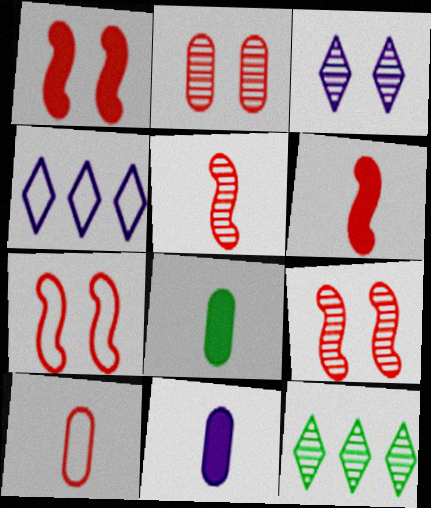[[1, 7, 9], 
[4, 8, 9], 
[7, 11, 12]]